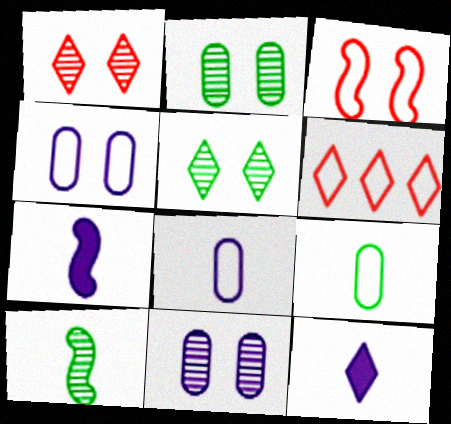[[2, 6, 7], 
[5, 6, 12]]